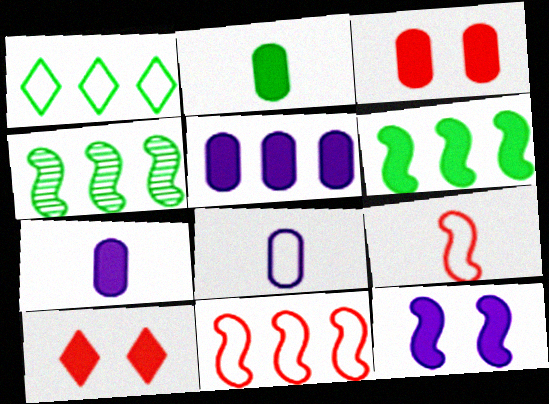[[2, 3, 5], 
[4, 8, 10], 
[4, 9, 12], 
[6, 7, 10]]